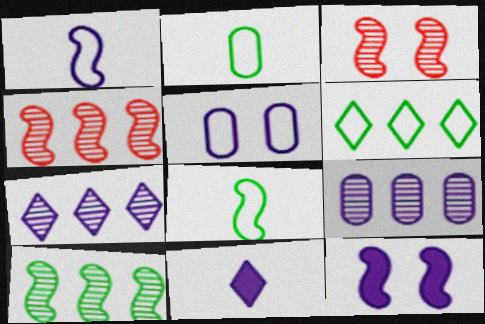[[4, 8, 12]]